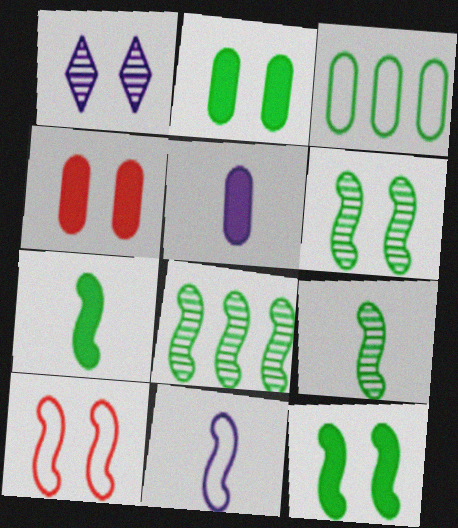[[1, 2, 10], 
[6, 8, 9]]